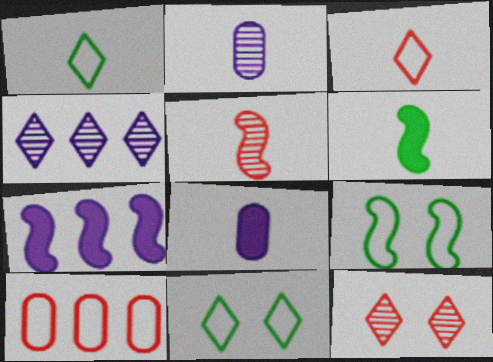[[1, 5, 8], 
[2, 3, 6], 
[5, 7, 9]]